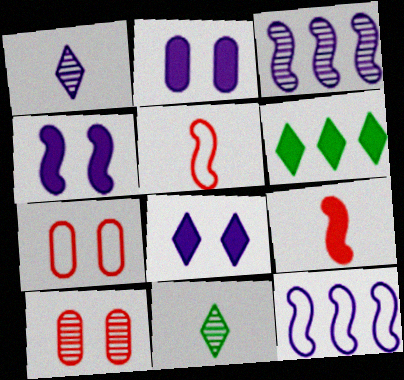[[1, 2, 12], 
[2, 4, 8], 
[2, 6, 9], 
[3, 10, 11]]